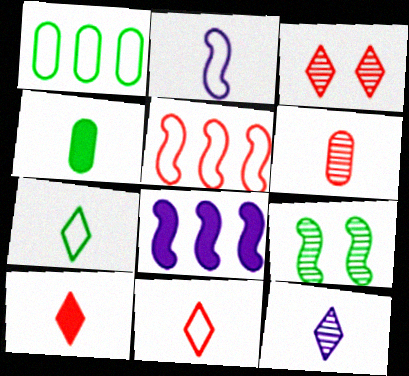[[7, 10, 12]]